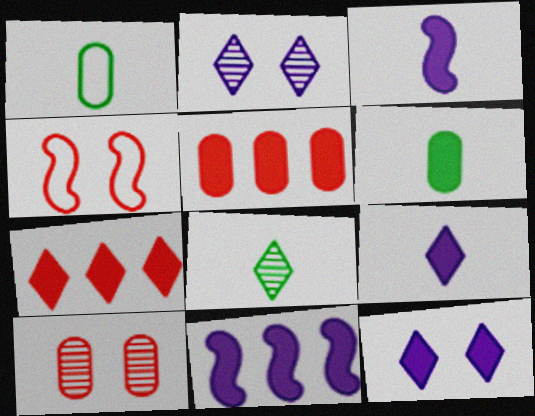[]